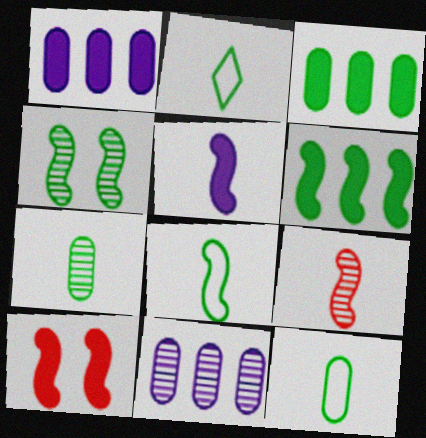[[2, 3, 4], 
[2, 8, 12], 
[2, 10, 11], 
[4, 6, 8], 
[5, 6, 10], 
[5, 8, 9]]